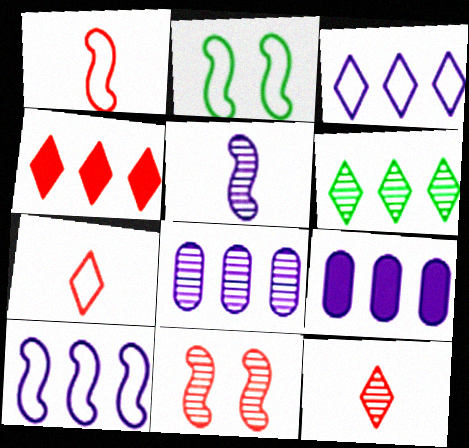[[1, 2, 10], 
[2, 9, 12], 
[3, 4, 6]]